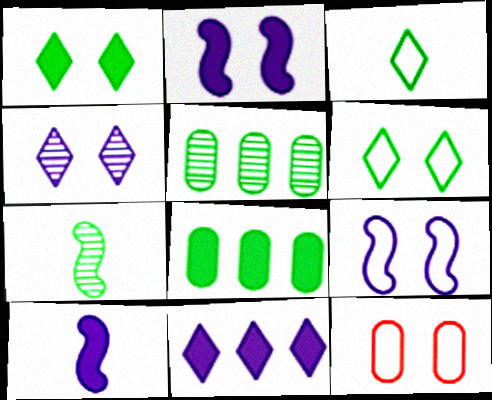[[6, 7, 8], 
[6, 9, 12], 
[7, 11, 12]]